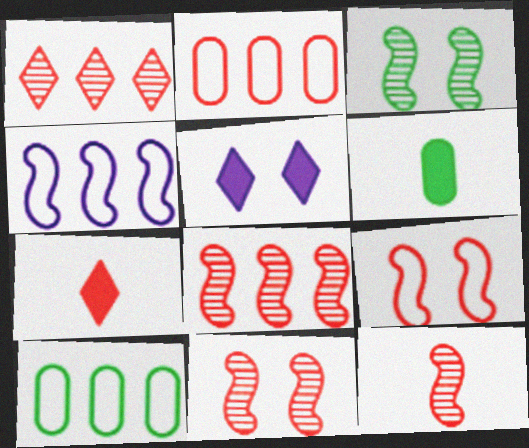[[2, 7, 11], 
[5, 10, 12], 
[8, 11, 12]]